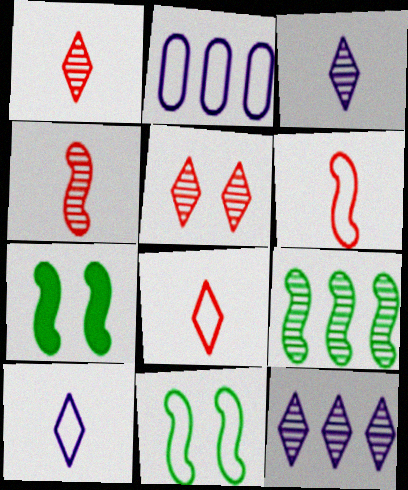[[1, 2, 7], 
[2, 8, 11]]